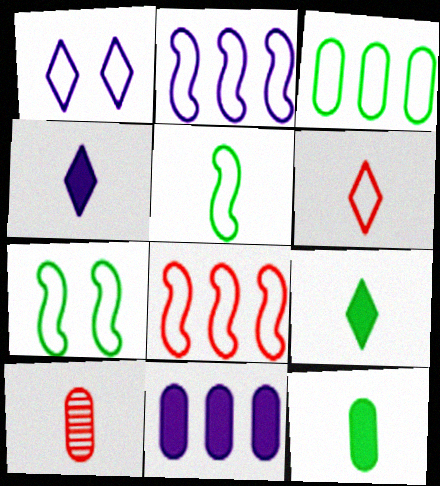[[4, 5, 10]]